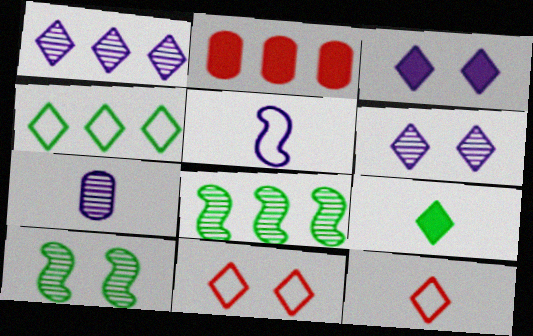[[1, 9, 11]]